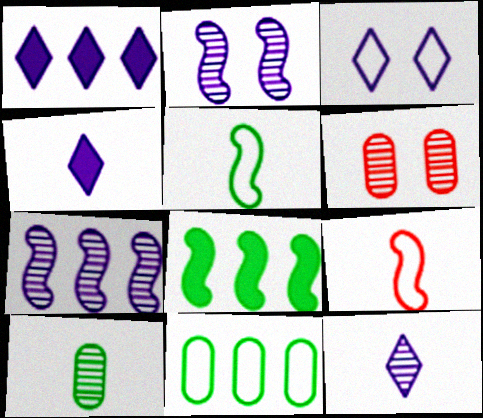[[1, 3, 12], 
[1, 5, 6], 
[2, 8, 9], 
[3, 9, 11], 
[4, 9, 10]]